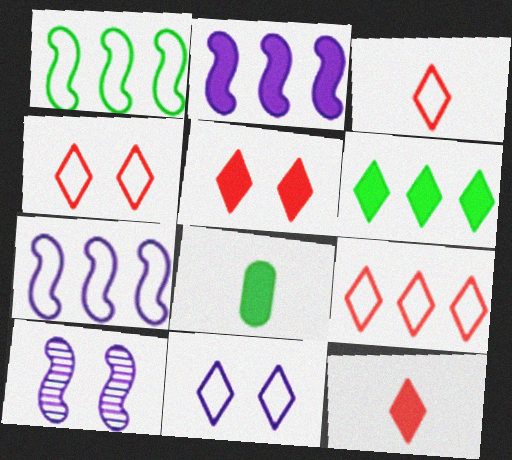[[2, 5, 8], 
[3, 4, 9], 
[8, 9, 10]]